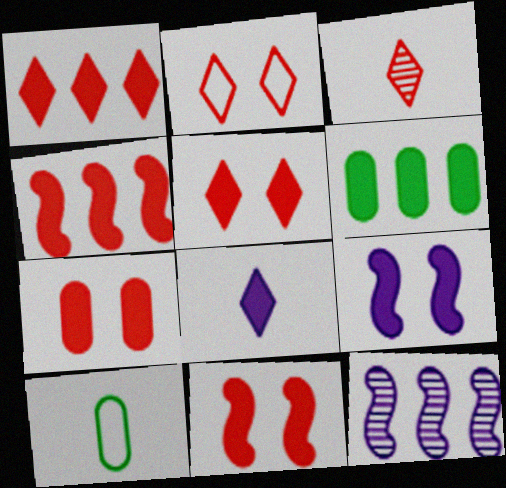[[1, 2, 3], 
[5, 7, 11], 
[5, 10, 12], 
[6, 8, 11]]